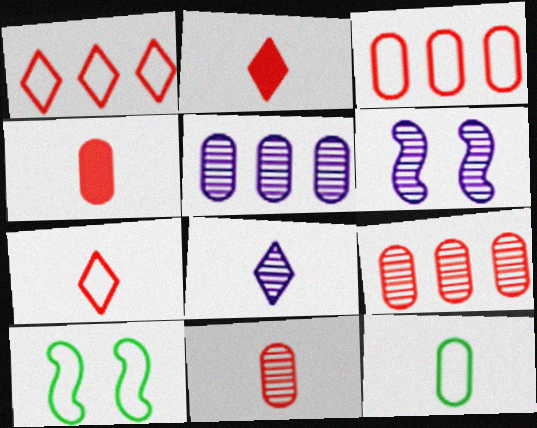[[2, 5, 10], 
[5, 6, 8]]